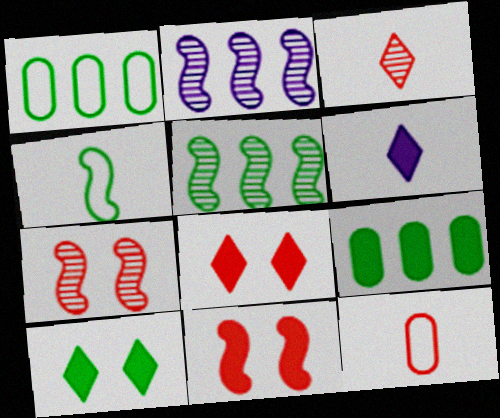[[1, 6, 7], 
[2, 4, 11], 
[2, 10, 12], 
[6, 9, 11]]